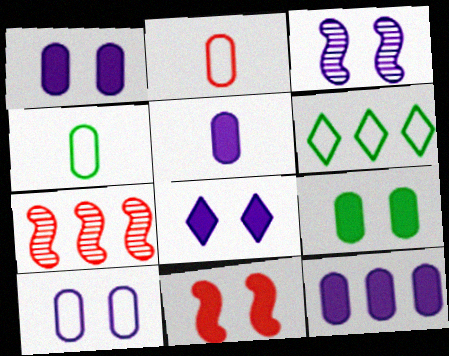[[1, 5, 12], 
[3, 8, 10], 
[4, 7, 8], 
[6, 7, 12], 
[8, 9, 11]]